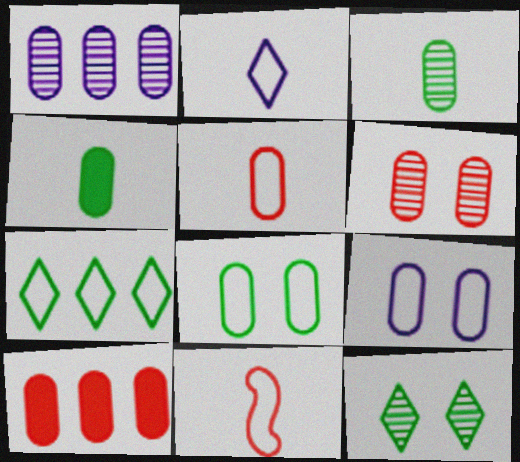[[1, 3, 6], 
[3, 9, 10], 
[5, 6, 10], 
[7, 9, 11]]